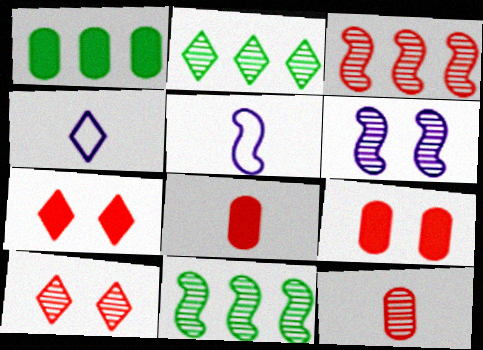[[1, 5, 10], 
[2, 4, 7], 
[2, 5, 9], 
[2, 6, 12], 
[3, 10, 12], 
[4, 9, 11]]